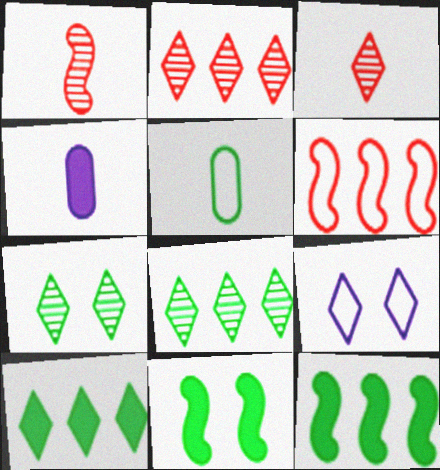[[3, 9, 10], 
[4, 6, 7], 
[5, 6, 9], 
[5, 7, 12], 
[5, 8, 11]]